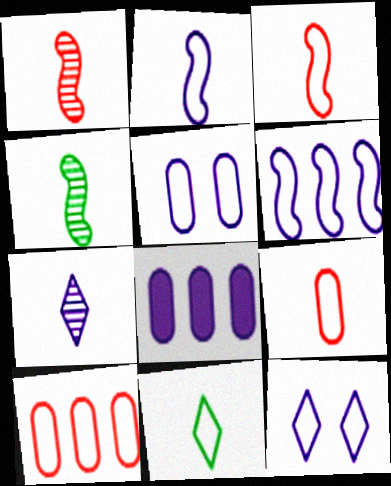[[2, 9, 11]]